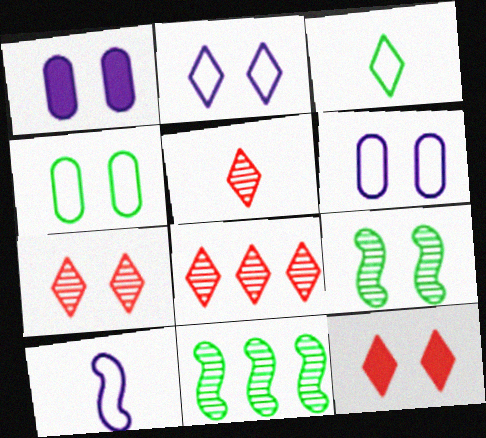[[5, 7, 8], 
[6, 9, 12]]